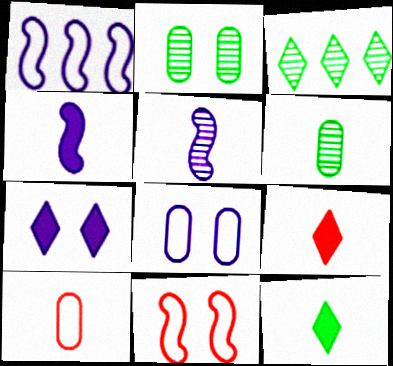[[1, 2, 9], 
[2, 7, 11], 
[5, 10, 12]]